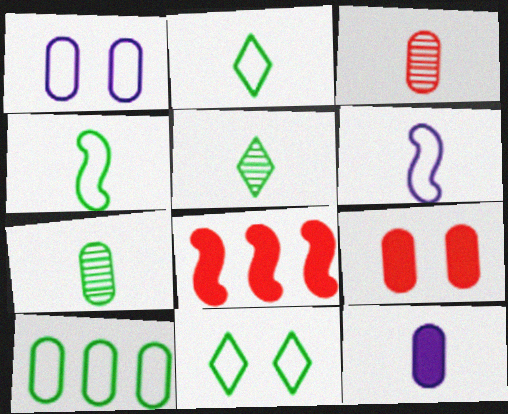[[1, 5, 8], 
[4, 10, 11]]